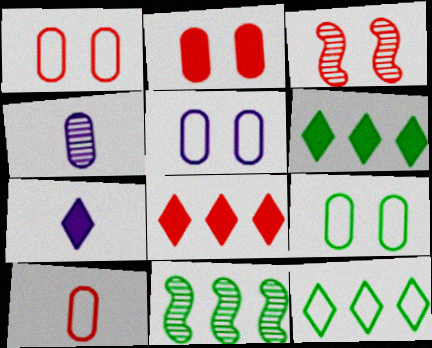[[1, 5, 9], 
[1, 7, 11], 
[3, 8, 10]]